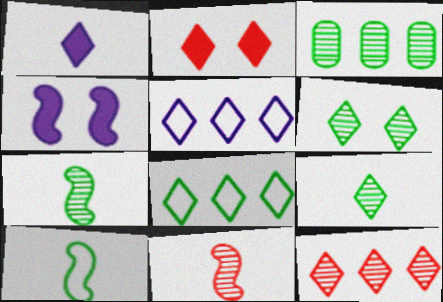[[2, 5, 9], 
[3, 6, 7]]